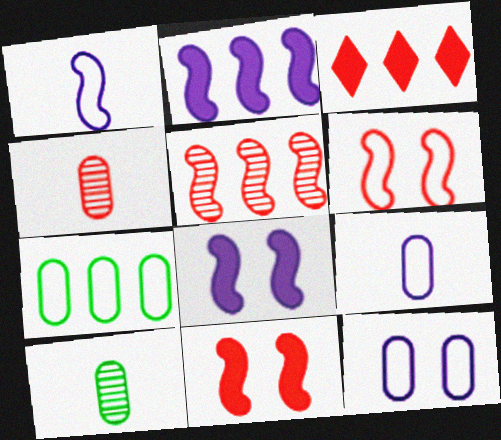[[3, 4, 6]]